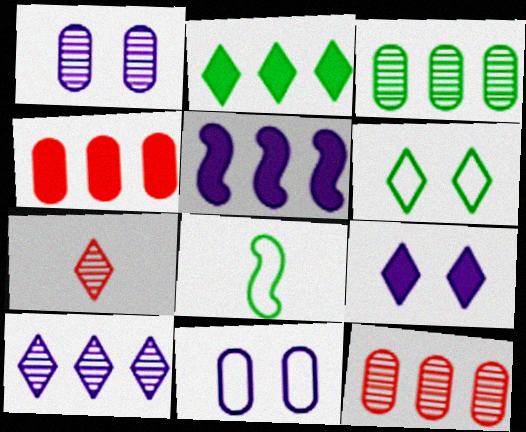[[2, 4, 5], 
[8, 9, 12]]